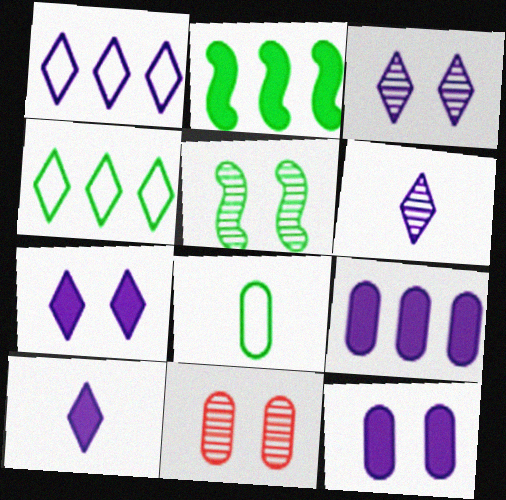[[1, 3, 10], 
[1, 6, 7], 
[3, 5, 11], 
[8, 9, 11]]